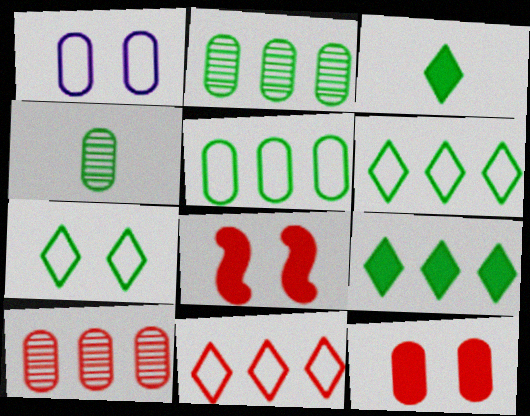[]